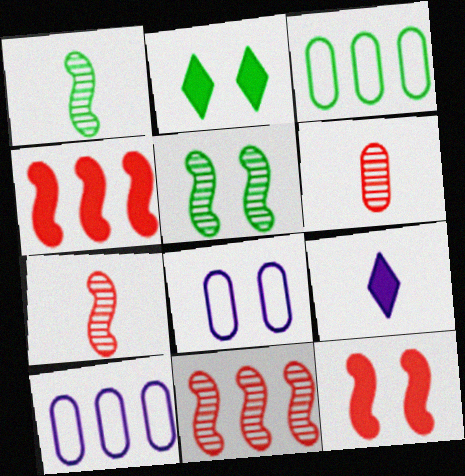[[1, 2, 3], 
[2, 7, 10]]